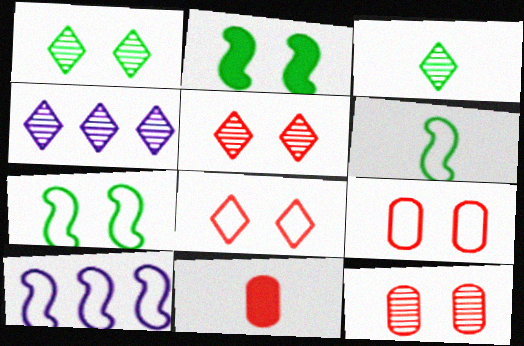[[1, 10, 11], 
[3, 4, 5], 
[4, 7, 11]]